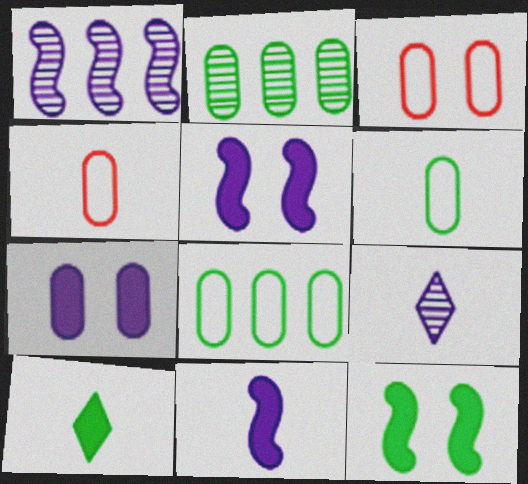[[1, 3, 10], 
[2, 4, 7]]